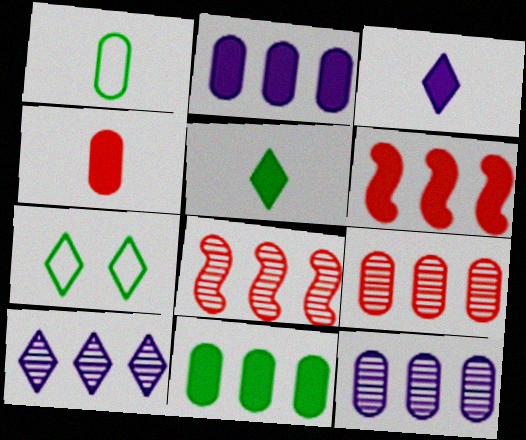[]